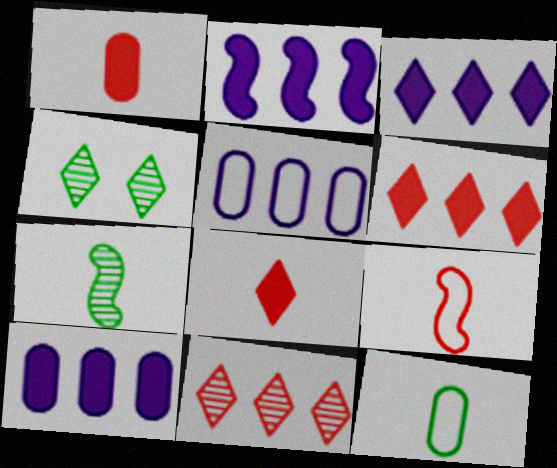[[2, 3, 10], 
[4, 9, 10]]